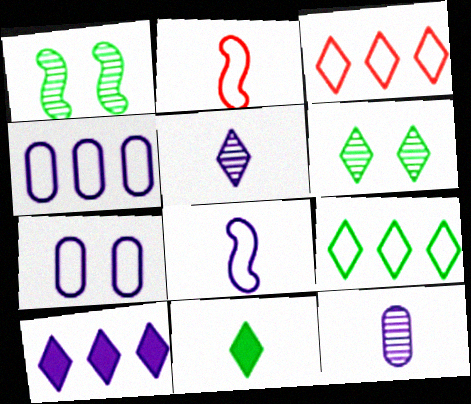[[2, 7, 9], 
[2, 11, 12], 
[6, 9, 11]]